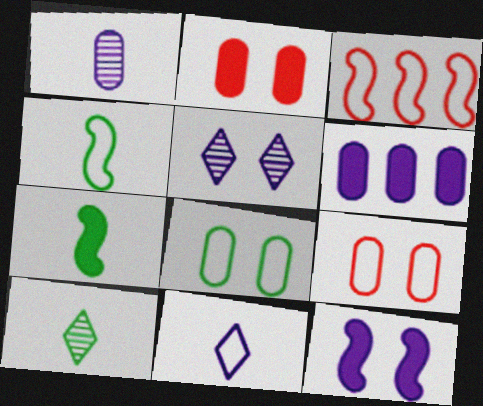[[3, 8, 11]]